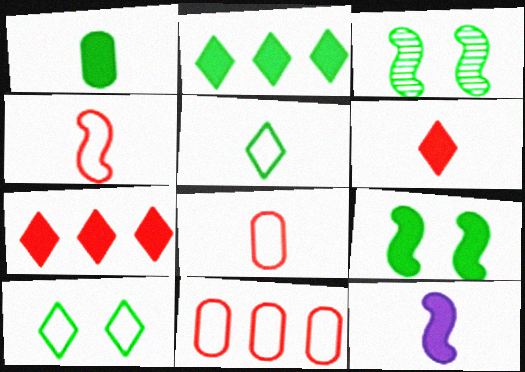[[1, 2, 9], 
[1, 6, 12]]